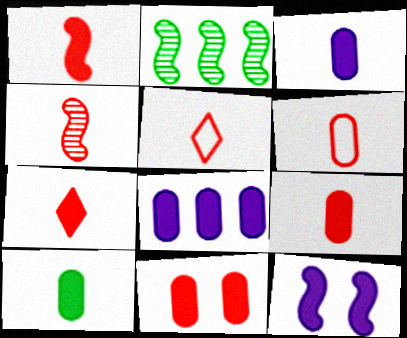[[1, 7, 9], 
[3, 9, 10], 
[4, 5, 9], 
[4, 6, 7], 
[8, 10, 11]]